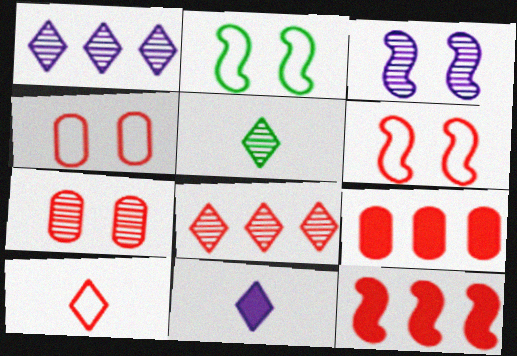[[5, 10, 11], 
[7, 10, 12]]